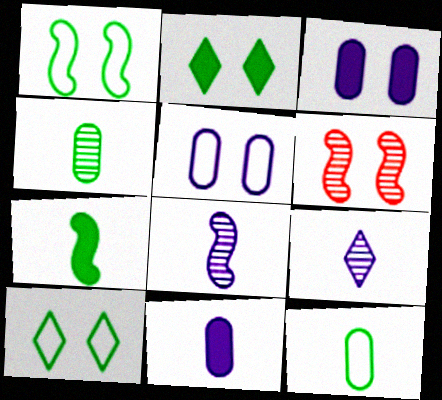[[2, 5, 6], 
[3, 6, 10]]